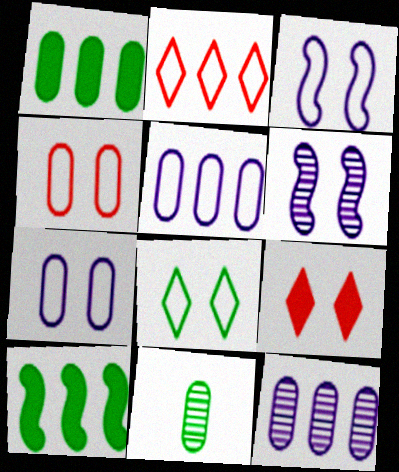[[2, 10, 12], 
[3, 4, 8], 
[8, 10, 11]]